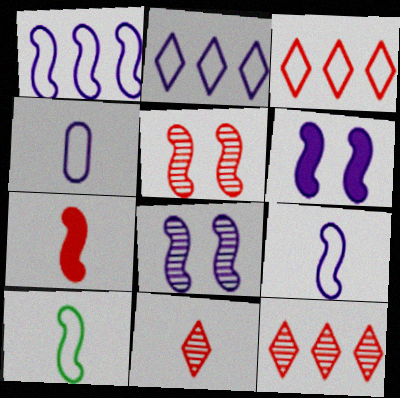[]